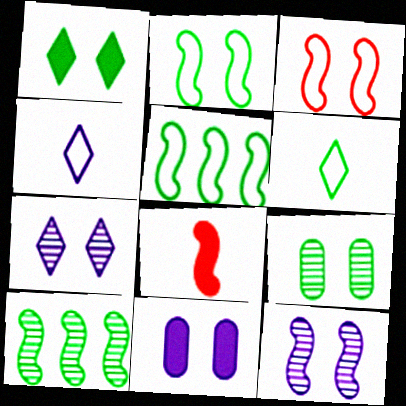[[1, 2, 9], 
[5, 8, 12]]